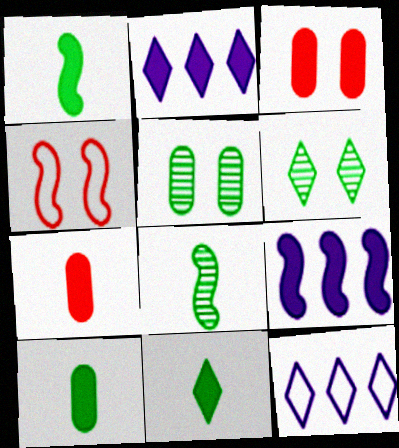[[1, 2, 3], 
[1, 10, 11], 
[3, 8, 12], 
[3, 9, 11], 
[4, 8, 9]]